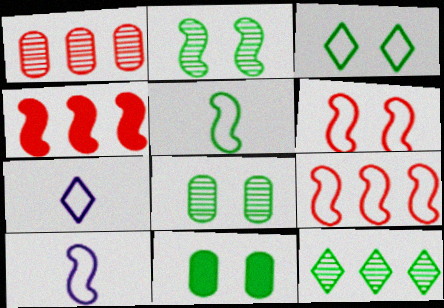[[2, 3, 11], 
[2, 4, 10], 
[4, 7, 8], 
[5, 11, 12]]